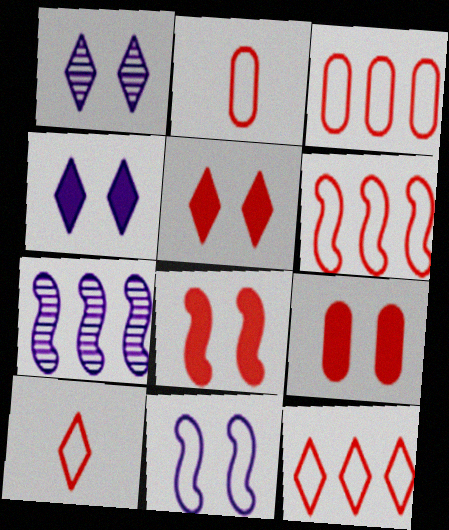[[3, 6, 12], 
[5, 8, 9]]